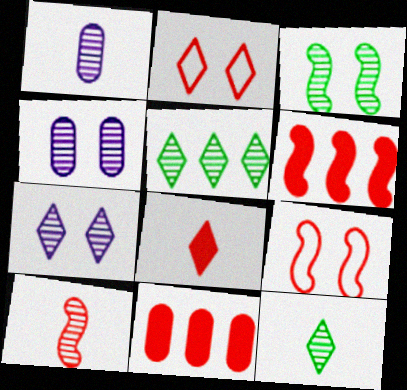[[1, 10, 12], 
[2, 10, 11], 
[4, 5, 10], 
[6, 9, 10]]